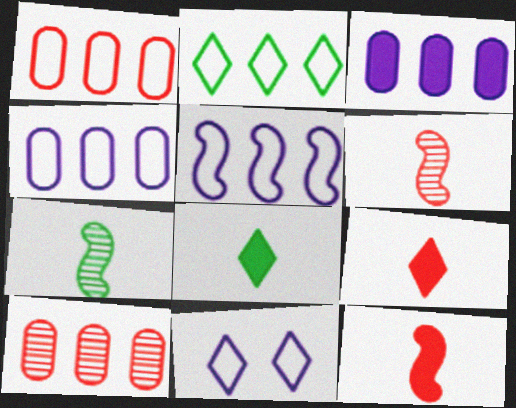[[1, 2, 5]]